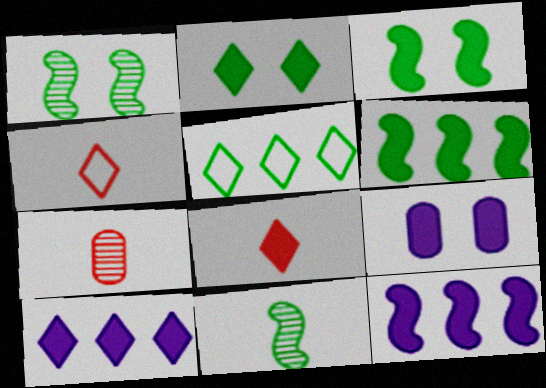[[2, 8, 10], 
[6, 8, 9]]